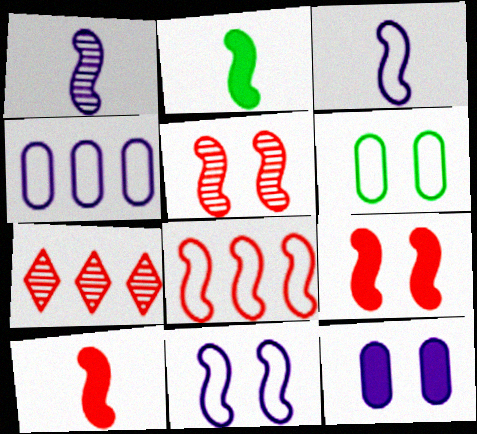[[5, 8, 10]]